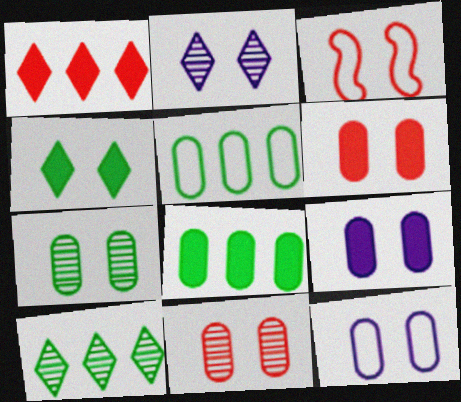[[6, 7, 12]]